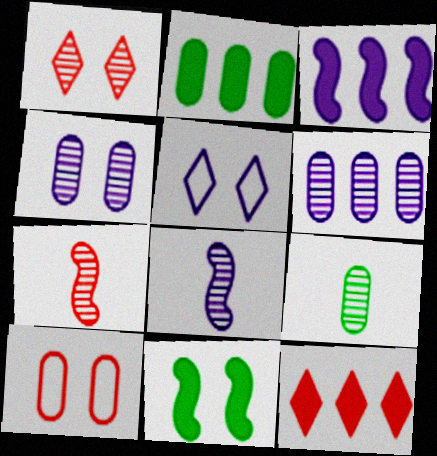[[2, 3, 12], 
[2, 5, 7], 
[7, 10, 12]]